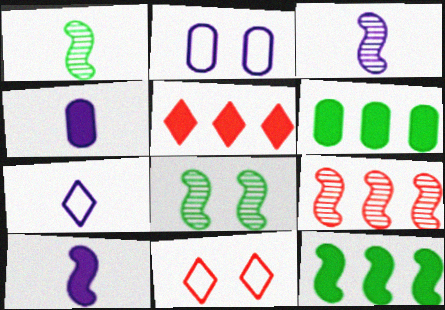[[1, 2, 5], 
[3, 4, 7], 
[3, 6, 11], 
[3, 8, 9]]